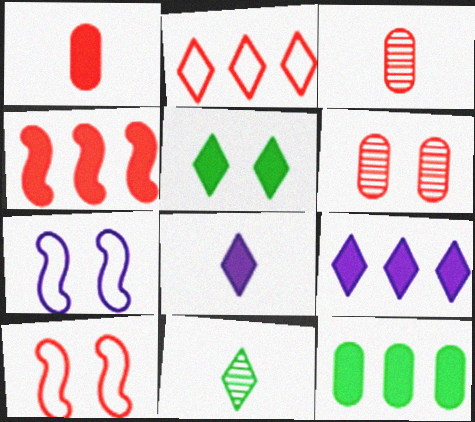[[4, 9, 12], 
[5, 6, 7]]